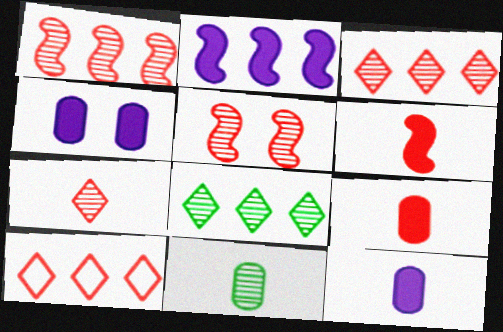[[5, 9, 10]]